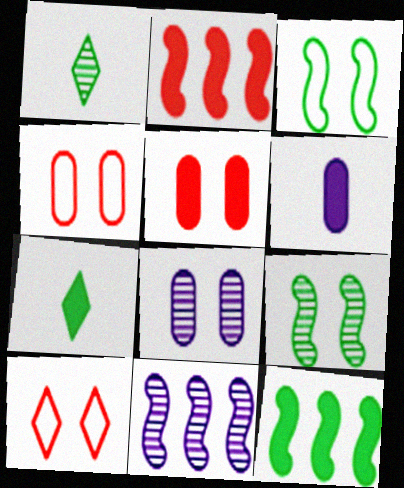[[4, 7, 11]]